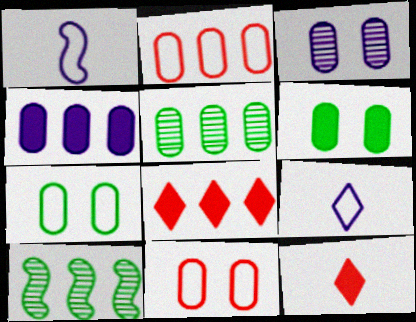[[2, 4, 5], 
[3, 6, 11]]